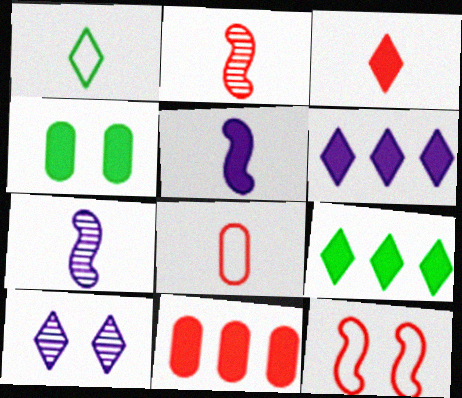[[2, 3, 8], 
[4, 10, 12]]